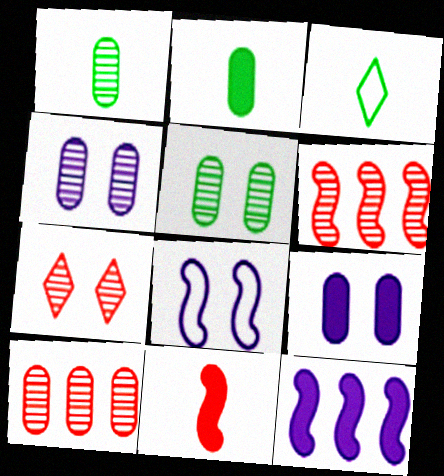[[1, 4, 10], 
[3, 6, 9]]